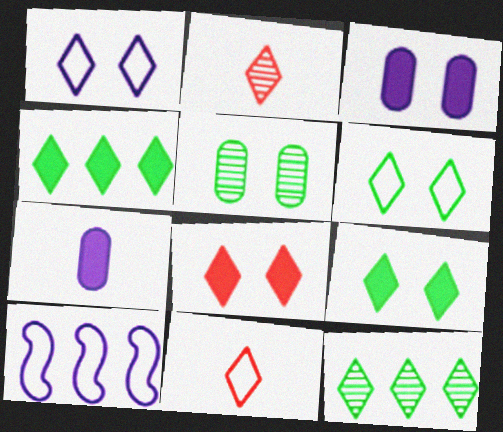[[1, 2, 4]]